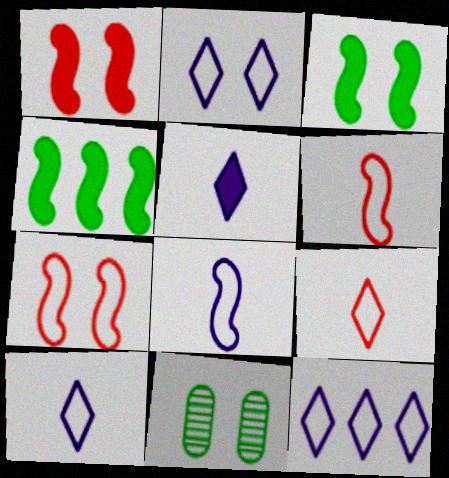[[1, 2, 11], 
[2, 10, 12]]